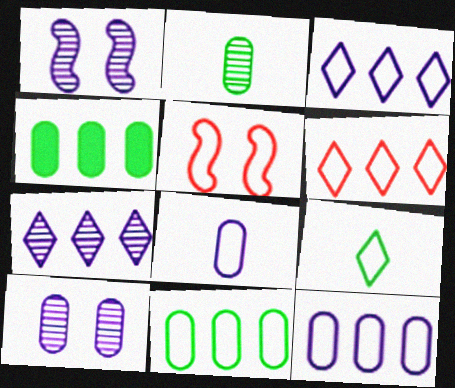[[5, 9, 12]]